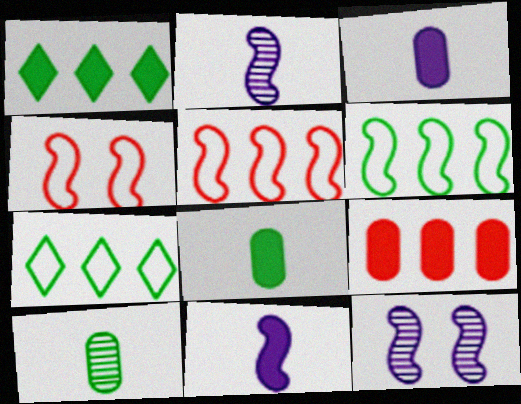[]